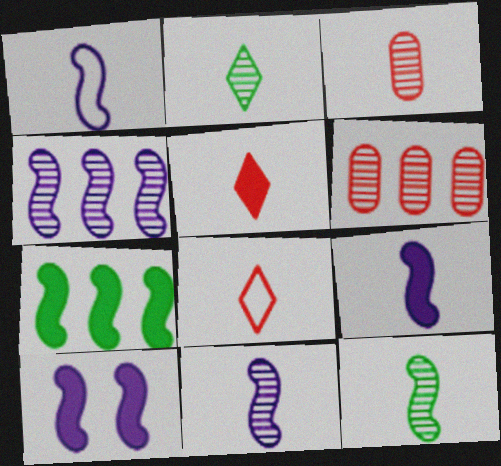[[1, 4, 10], 
[1, 9, 11], 
[2, 3, 11]]